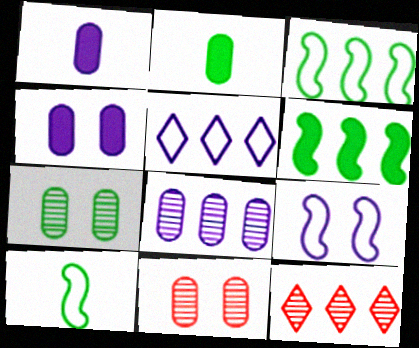[[2, 9, 12], 
[4, 10, 12]]